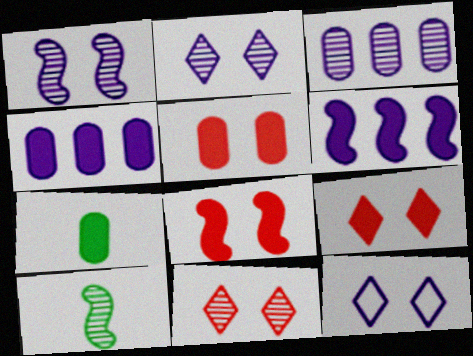[[3, 10, 11], 
[4, 5, 7], 
[5, 8, 9], 
[6, 7, 9]]